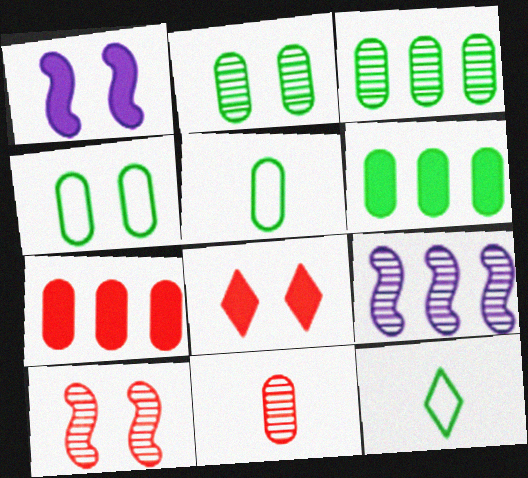[[2, 5, 6], 
[5, 8, 9]]